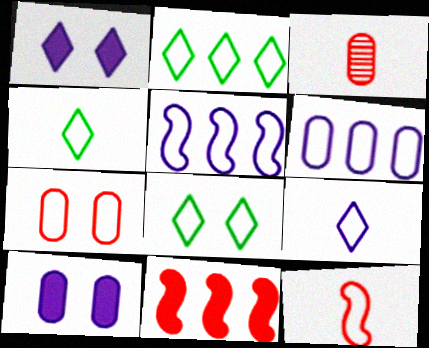[[2, 4, 8], 
[4, 5, 7], 
[6, 8, 12]]